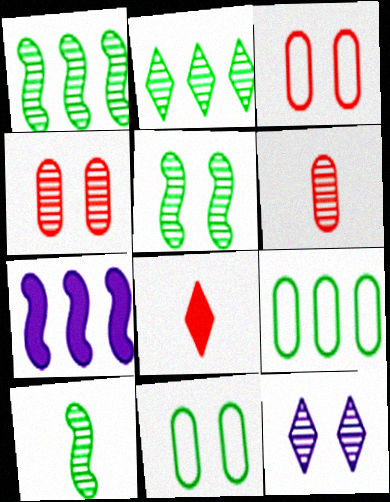[[1, 5, 10], 
[1, 6, 12], 
[4, 5, 12]]